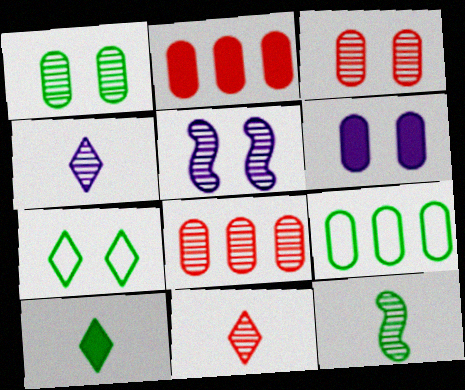[]